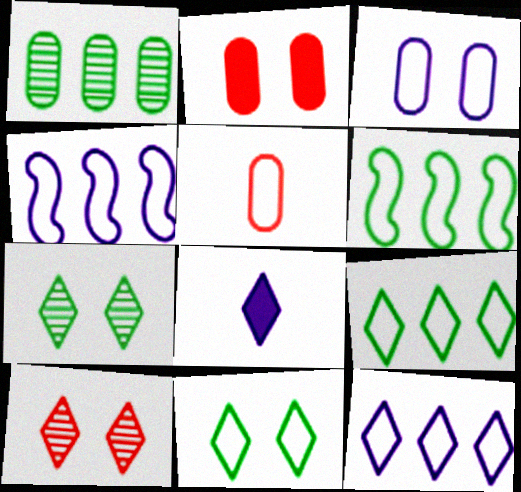[[4, 5, 11], 
[8, 9, 10]]